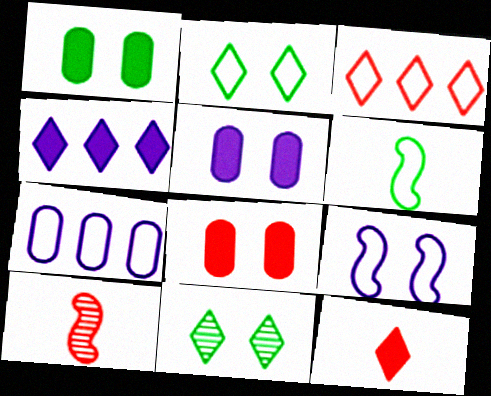[[1, 5, 8], 
[3, 8, 10], 
[8, 9, 11]]